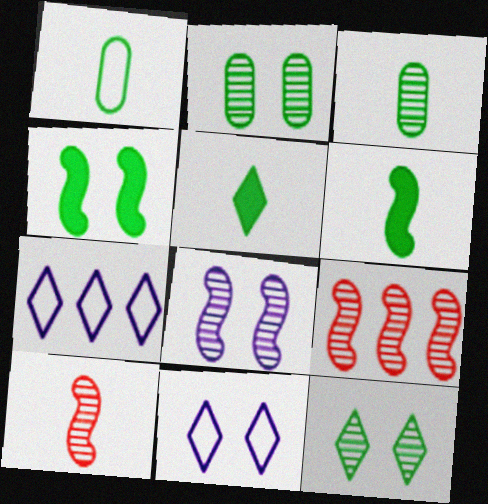[]